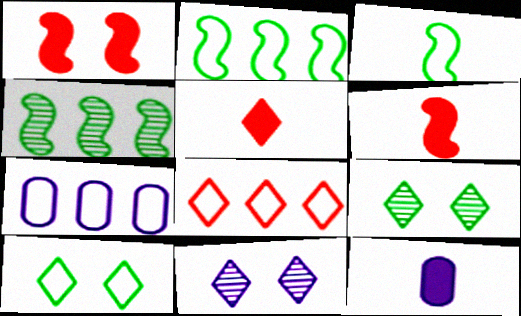[[2, 7, 8], 
[6, 7, 9]]